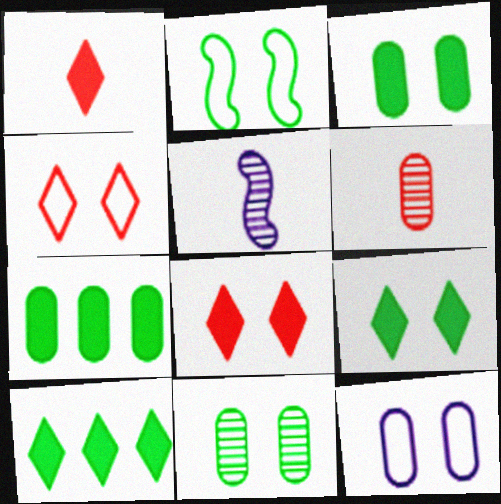[[2, 4, 12], 
[2, 9, 11], 
[4, 5, 7], 
[6, 7, 12]]